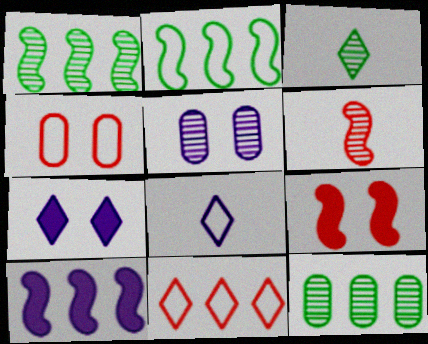[[2, 4, 8], 
[3, 4, 10], 
[3, 7, 11], 
[5, 8, 10], 
[8, 9, 12], 
[10, 11, 12]]